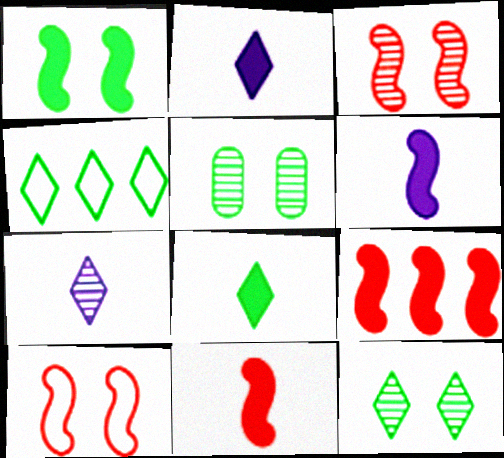[[1, 6, 9], 
[4, 8, 12]]